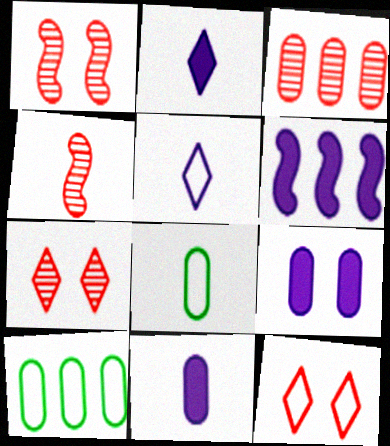[[1, 2, 10], 
[2, 4, 8], 
[2, 6, 9], 
[3, 4, 7], 
[3, 8, 9], 
[6, 7, 8]]